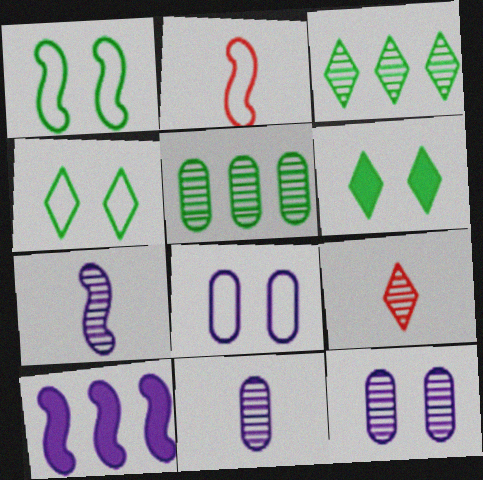[]